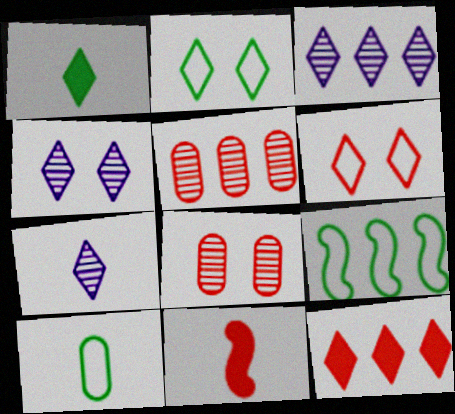[[1, 3, 6], 
[2, 7, 12], 
[2, 9, 10], 
[3, 4, 7], 
[5, 6, 11], 
[7, 10, 11]]